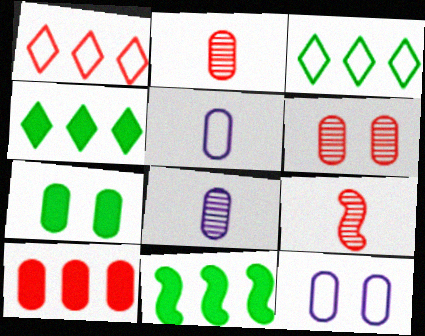[[4, 9, 12], 
[6, 7, 12]]